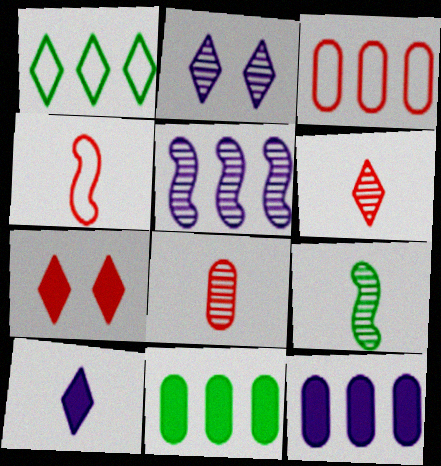[[2, 4, 11]]